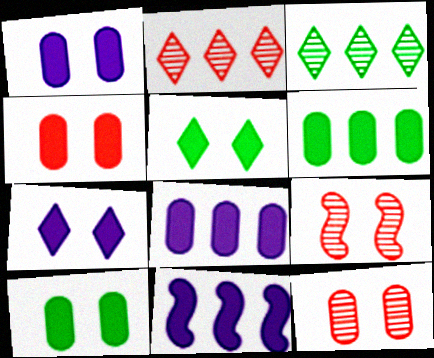[[1, 4, 10]]